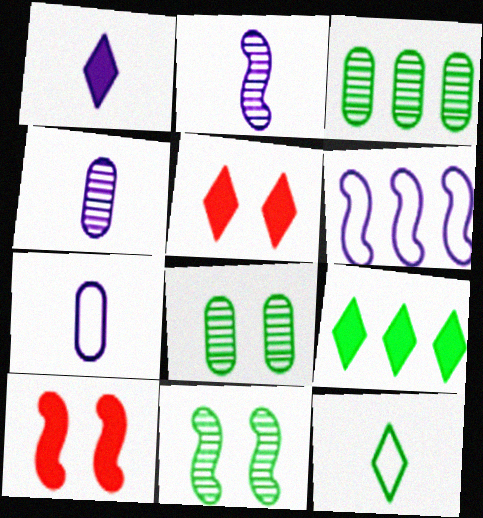[[1, 2, 7], 
[1, 5, 9]]